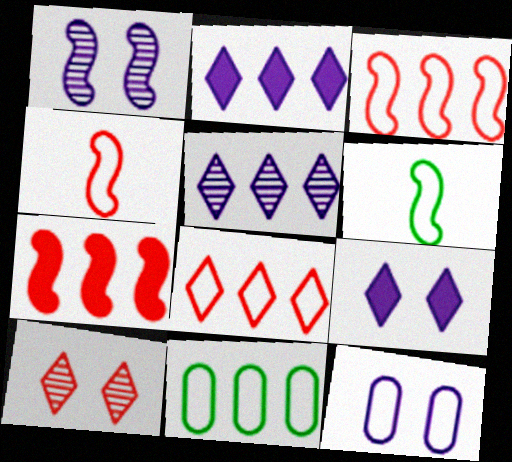[[1, 6, 7], 
[1, 9, 12], 
[5, 7, 11], 
[6, 8, 12]]